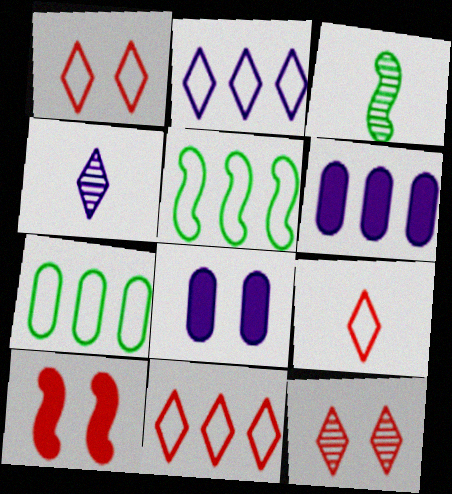[[1, 3, 6], 
[1, 9, 11], 
[3, 8, 11], 
[4, 7, 10]]